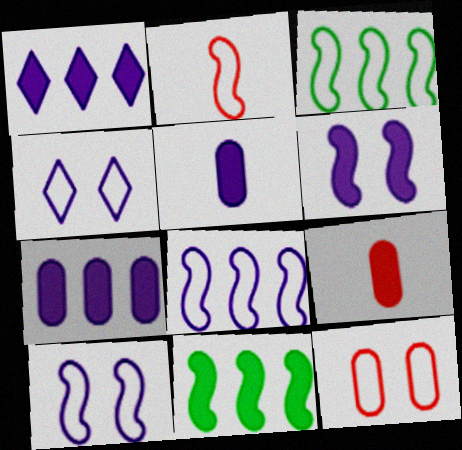[[1, 5, 6], 
[2, 3, 10]]